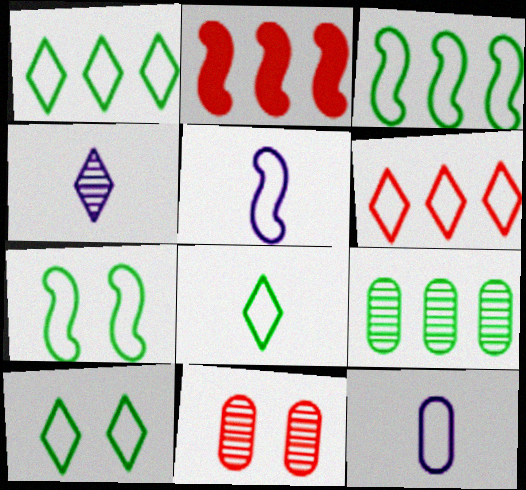[[1, 8, 10], 
[6, 7, 12]]